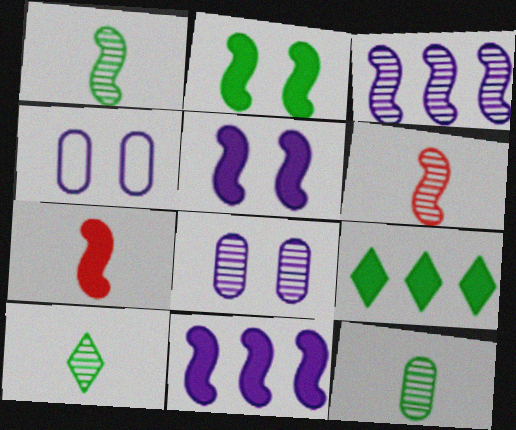[[1, 10, 12], 
[2, 7, 11], 
[4, 6, 9]]